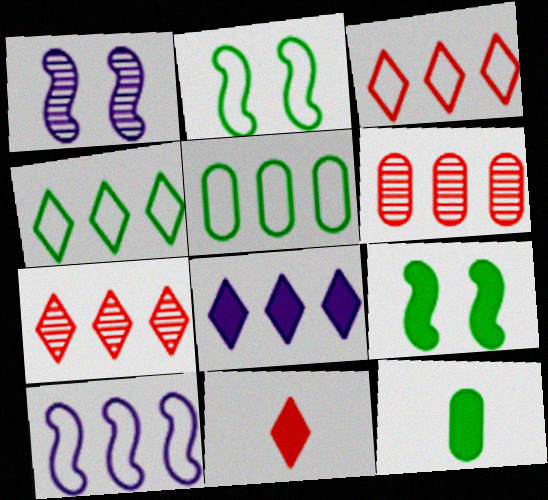[[1, 3, 12], 
[1, 5, 11], 
[3, 5, 10], 
[4, 7, 8]]